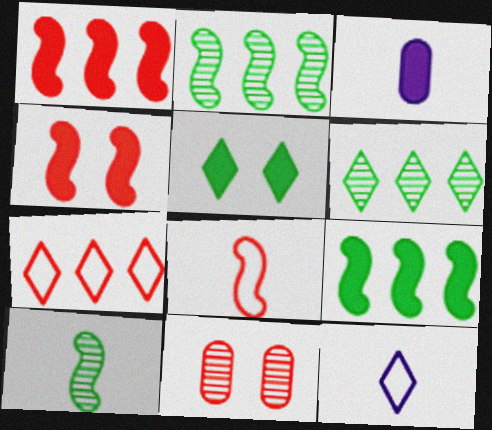[[1, 3, 5], 
[9, 11, 12]]